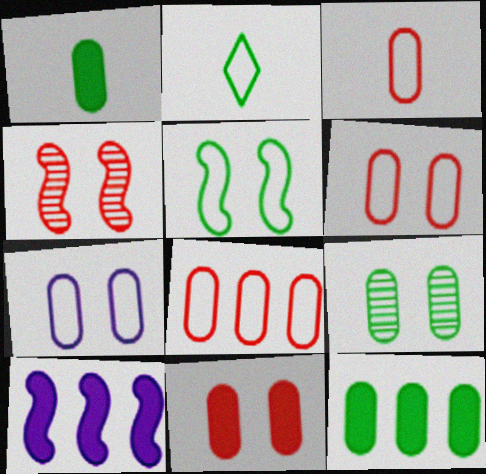[[3, 6, 8], 
[7, 9, 11]]